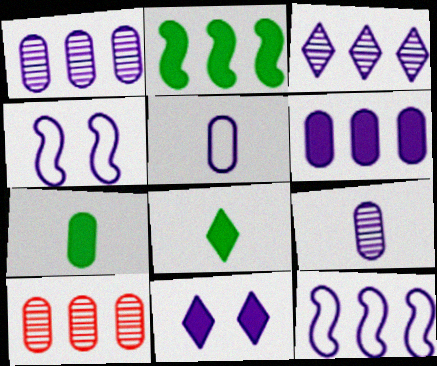[[3, 6, 12], 
[4, 8, 10], 
[9, 11, 12]]